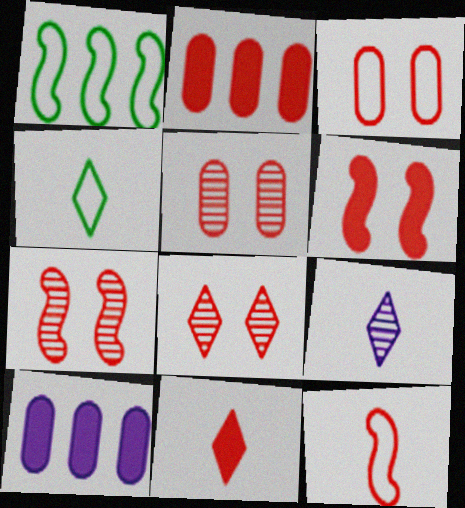[[2, 6, 11], 
[2, 8, 12], 
[3, 6, 8], 
[4, 7, 10], 
[4, 9, 11], 
[5, 7, 8]]